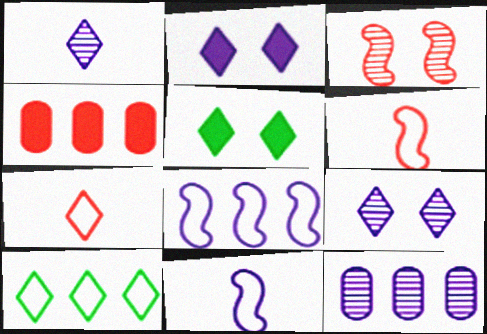[[2, 11, 12], 
[3, 4, 7], 
[5, 6, 12]]